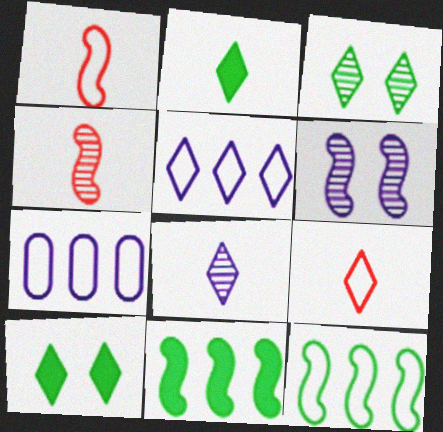[[1, 6, 11], 
[2, 8, 9], 
[4, 7, 10]]